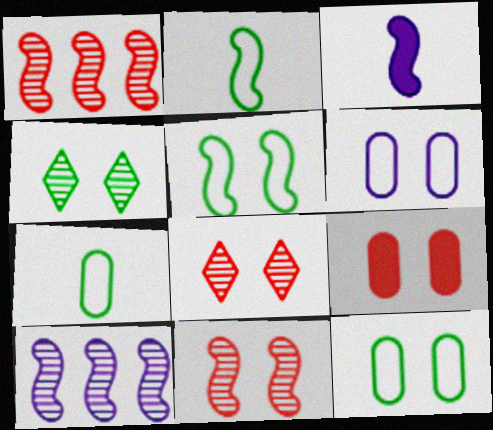[[1, 3, 5]]